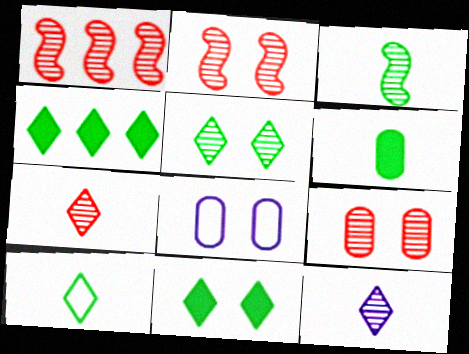[[1, 7, 9], 
[2, 8, 11], 
[3, 6, 10], 
[4, 5, 10]]